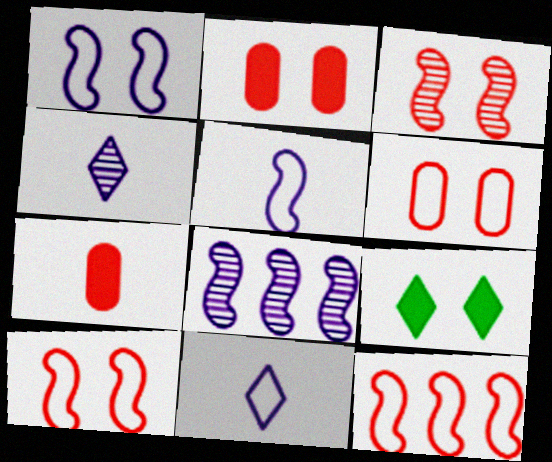[]